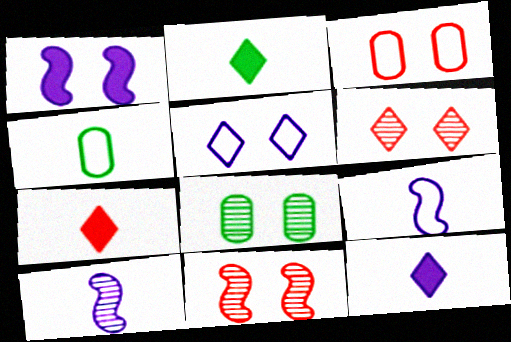[[2, 7, 12], 
[4, 7, 10]]